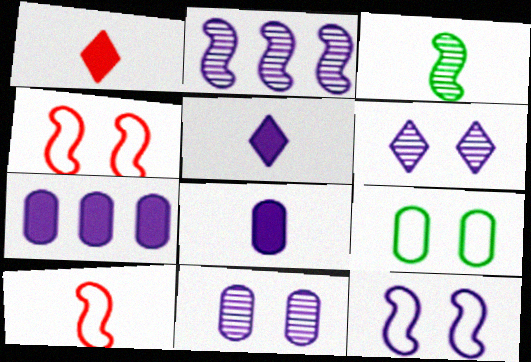[[1, 2, 9]]